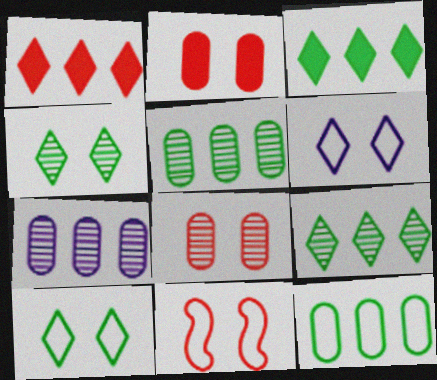[]